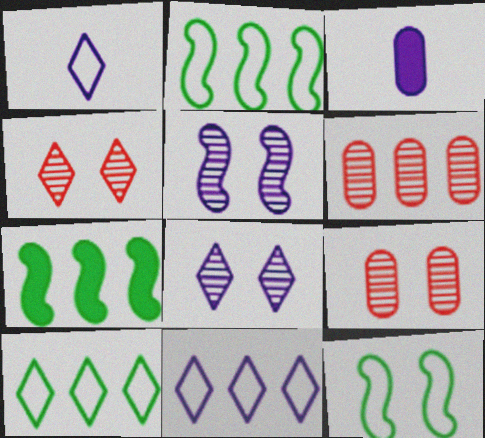[[1, 7, 9], 
[2, 3, 4], 
[3, 5, 11], 
[6, 7, 11]]